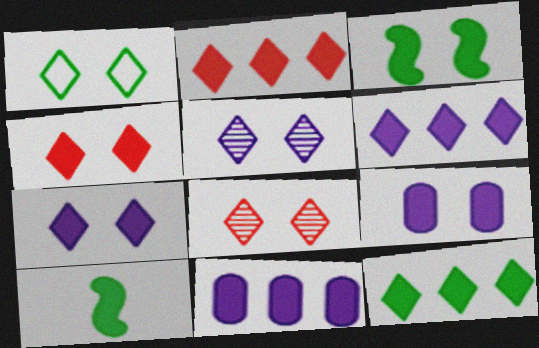[[1, 4, 5], 
[1, 7, 8], 
[2, 6, 12], 
[2, 9, 10], 
[3, 4, 9], 
[4, 10, 11]]